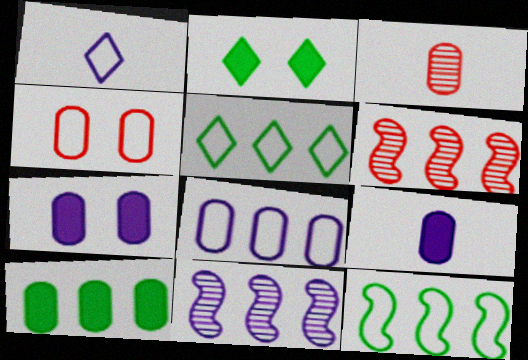[[1, 4, 12], 
[1, 7, 11]]